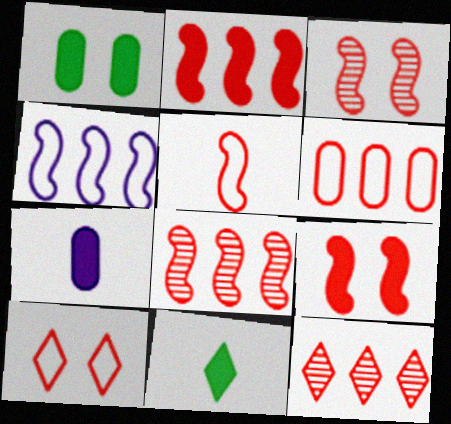[[2, 3, 5], 
[2, 6, 12], 
[5, 6, 10], 
[5, 8, 9]]